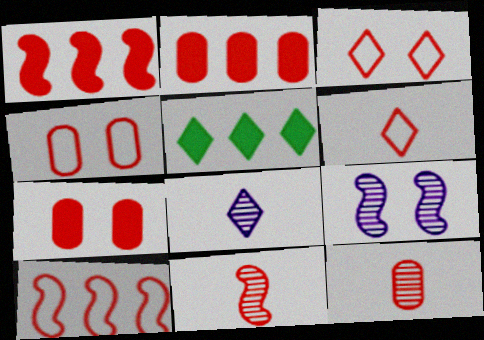[[1, 3, 12], 
[2, 3, 11], 
[2, 4, 12], 
[3, 5, 8], 
[4, 6, 10]]